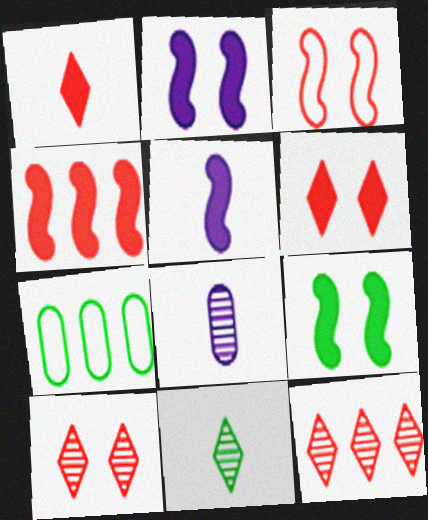[[4, 5, 9], 
[5, 7, 10], 
[7, 9, 11]]